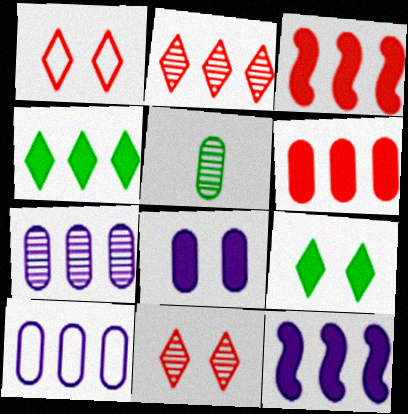[[1, 5, 12], 
[4, 6, 12]]